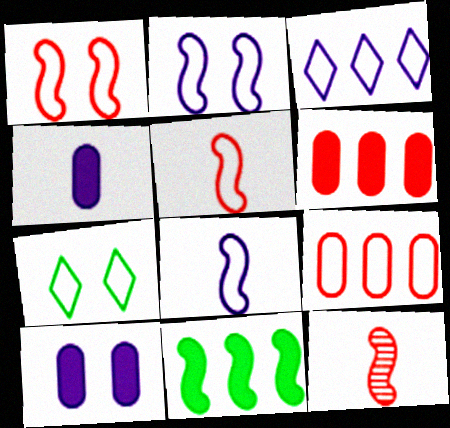[[2, 11, 12], 
[7, 8, 9]]